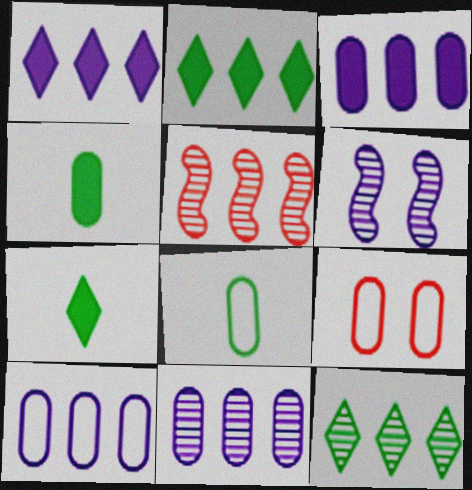[[2, 5, 10], 
[3, 10, 11], 
[4, 9, 11], 
[5, 11, 12], 
[8, 9, 10]]